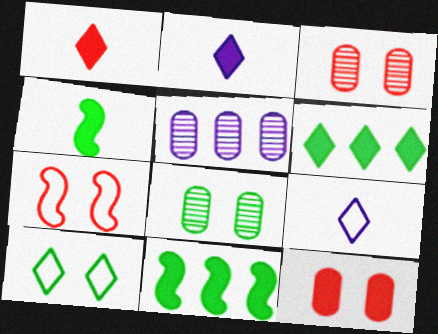[[2, 11, 12], 
[3, 9, 11]]